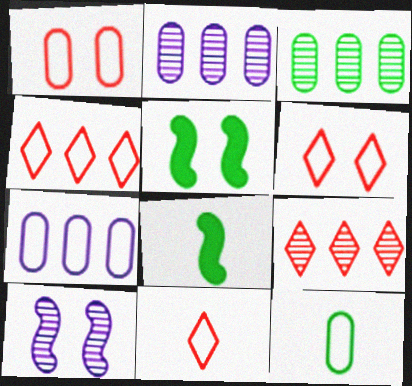[[1, 7, 12], 
[2, 5, 11], 
[2, 6, 8], 
[4, 6, 11]]